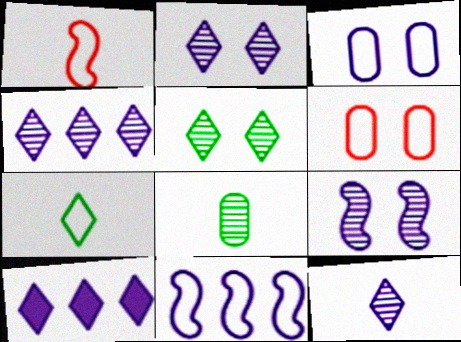[[2, 4, 12], 
[6, 7, 11]]